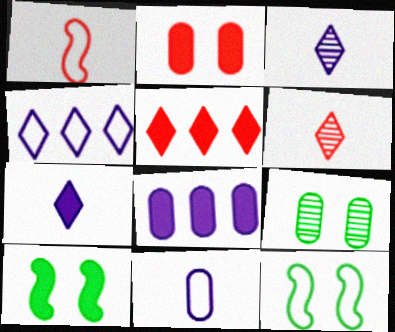[[6, 8, 12]]